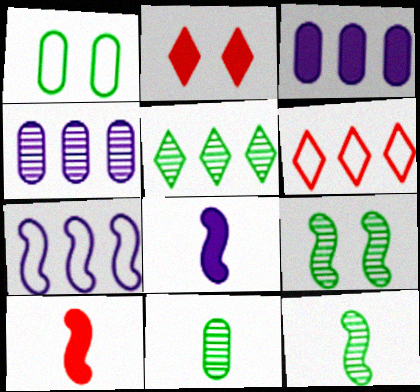[[2, 7, 11], 
[5, 9, 11], 
[7, 9, 10]]